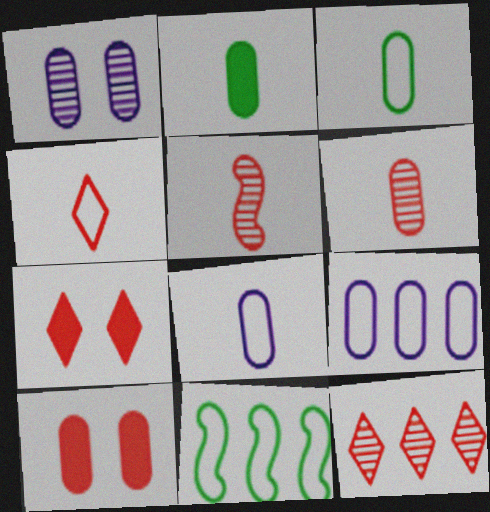[[2, 6, 8], 
[4, 7, 12]]